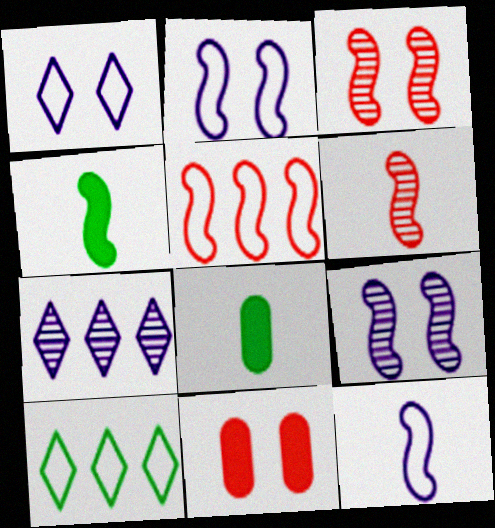[[4, 5, 9], 
[4, 6, 12]]